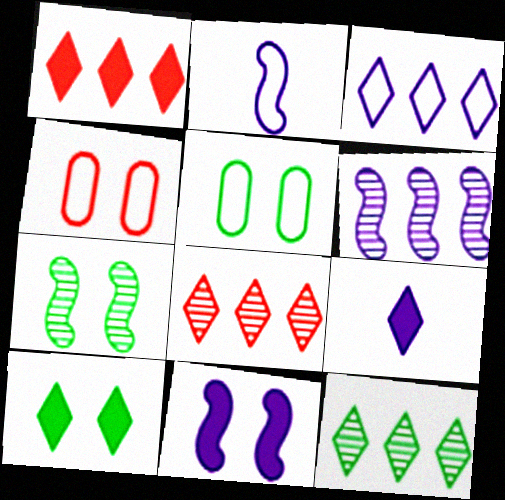[[1, 3, 12], 
[1, 9, 10], 
[2, 6, 11], 
[5, 7, 10]]